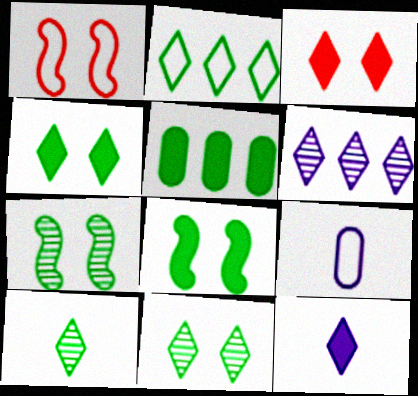[[1, 2, 9], 
[2, 4, 10]]